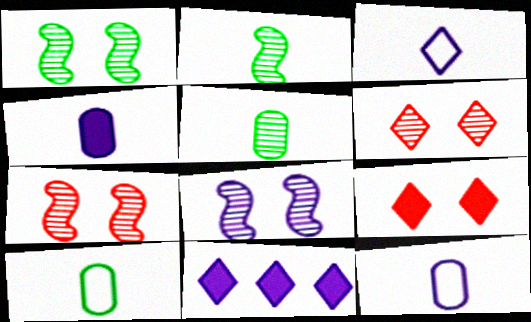[[1, 7, 8], 
[7, 10, 11], 
[8, 11, 12]]